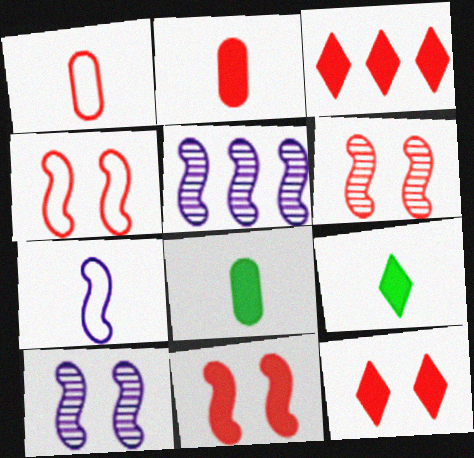[[1, 3, 6], 
[2, 3, 11], 
[4, 6, 11]]